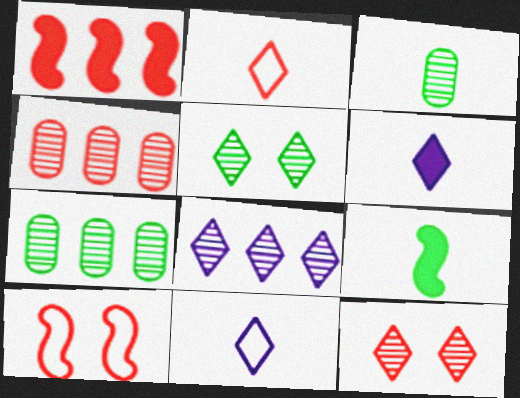[[6, 7, 10]]